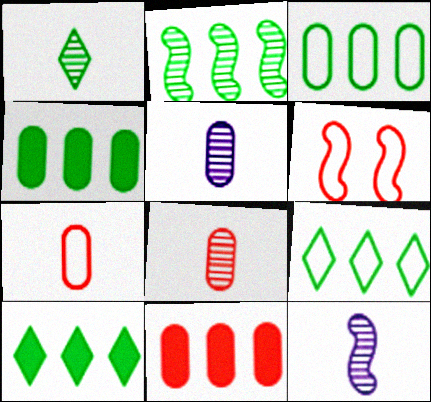[[1, 8, 12], 
[2, 3, 10], 
[2, 4, 9], 
[5, 6, 10]]